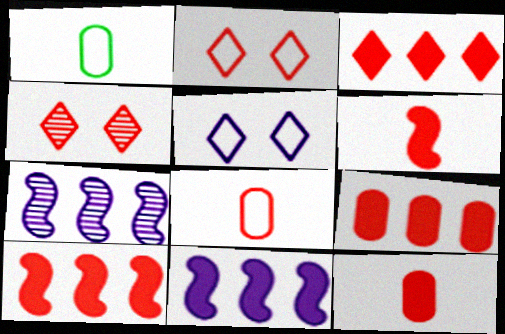[[1, 4, 11], 
[3, 9, 10], 
[4, 8, 10]]